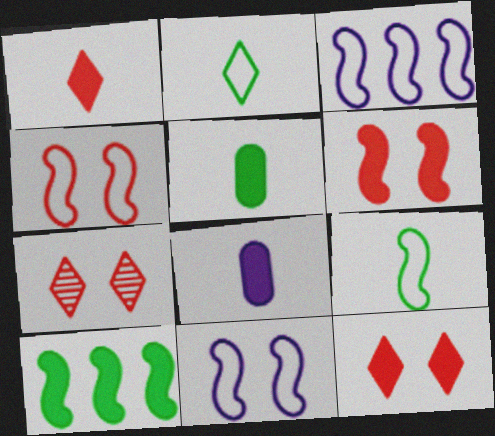[[3, 4, 9], 
[3, 5, 7], 
[8, 10, 12]]